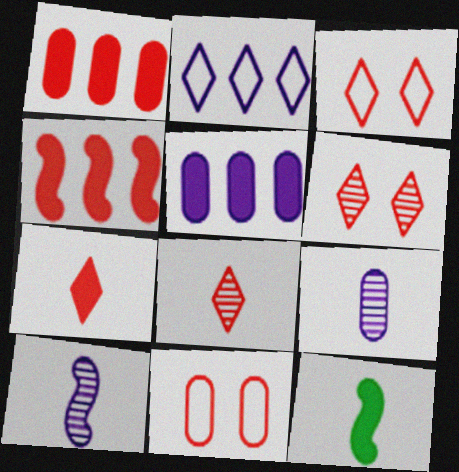[[4, 8, 11]]